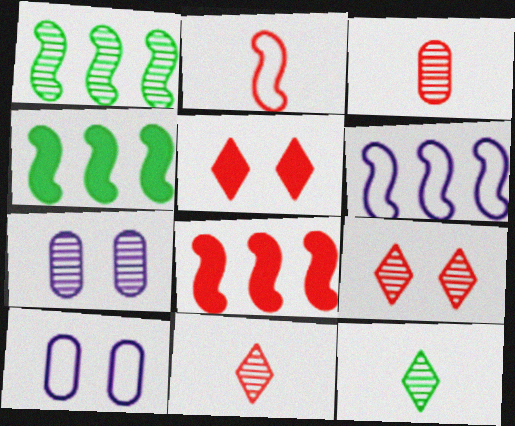[[1, 6, 8], 
[1, 7, 11], 
[4, 10, 11], 
[8, 10, 12]]